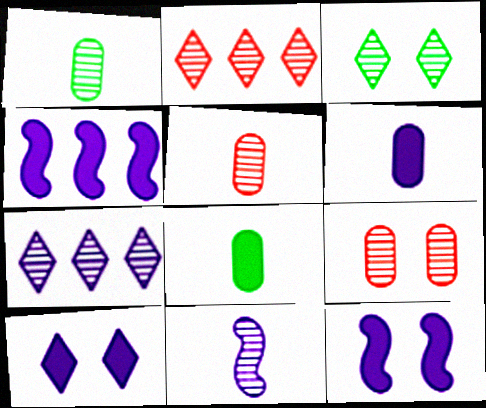[[4, 6, 10]]